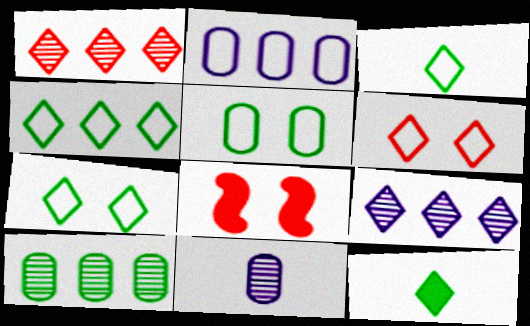[[3, 4, 7], 
[4, 8, 11], 
[6, 9, 12]]